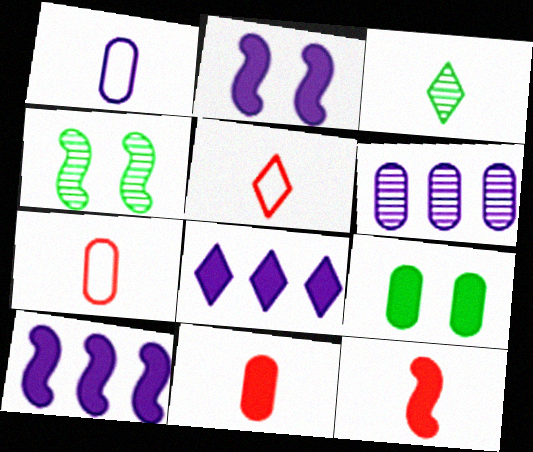[[1, 3, 12], 
[4, 7, 8], 
[6, 7, 9], 
[8, 9, 12]]